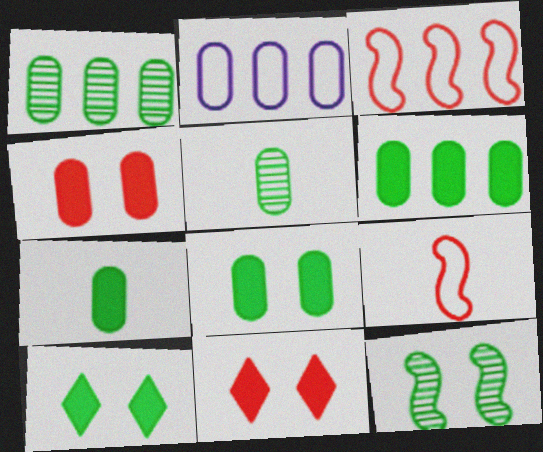[[2, 4, 5], 
[6, 7, 8]]